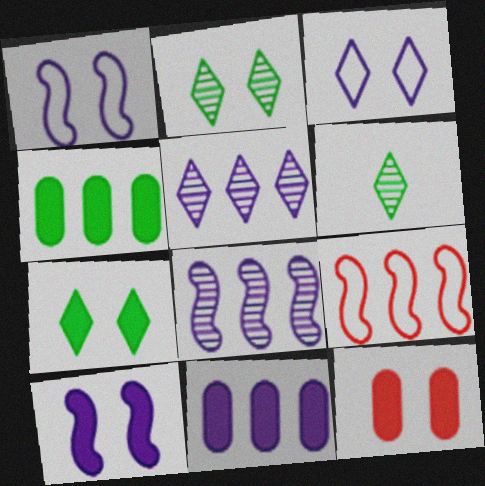[[1, 2, 12], 
[4, 5, 9], 
[7, 10, 12]]